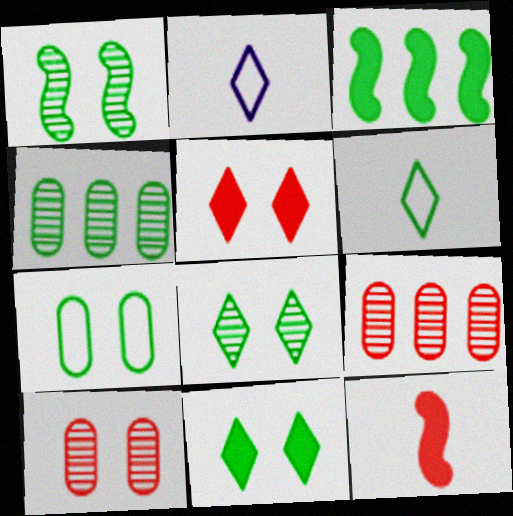[[1, 7, 11], 
[2, 3, 10]]